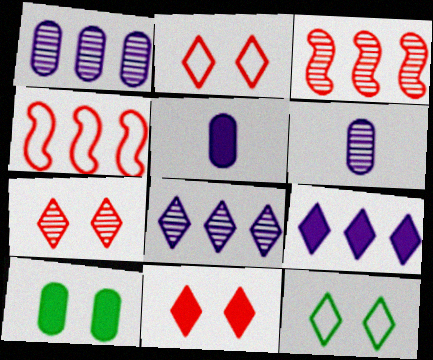[[2, 7, 11], 
[3, 5, 12]]